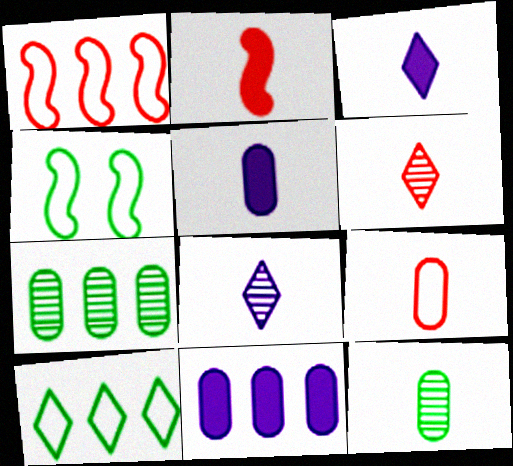[[2, 6, 9], 
[4, 6, 11], 
[5, 9, 12]]